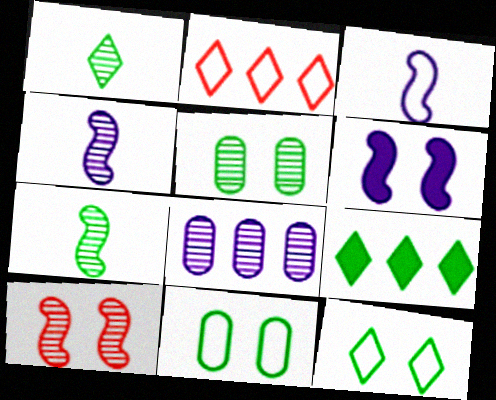[[1, 8, 10], 
[1, 9, 12], 
[2, 3, 11], 
[7, 9, 11]]